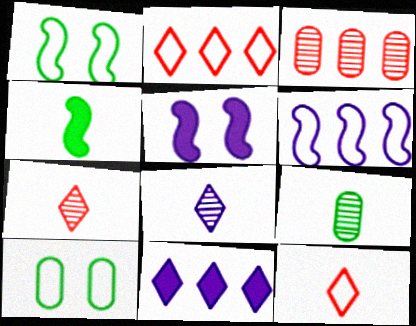[[2, 5, 9], 
[6, 10, 12]]